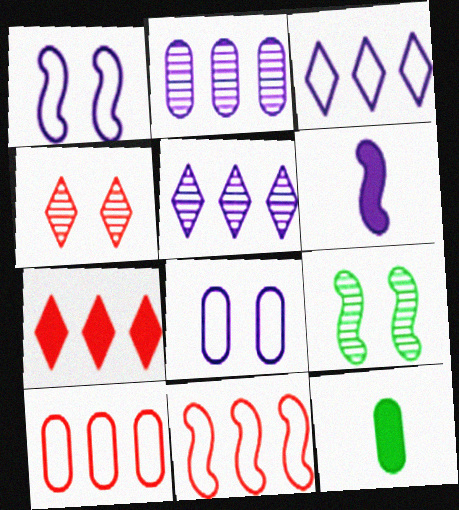[[5, 6, 8], 
[6, 9, 11]]